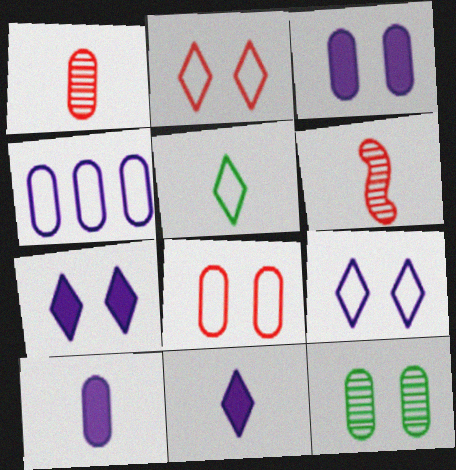[[3, 8, 12], 
[5, 6, 10]]